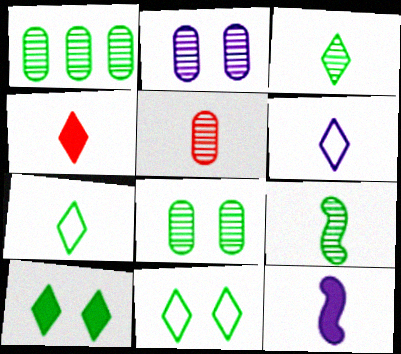[[1, 2, 5], 
[3, 4, 6], 
[5, 7, 12]]